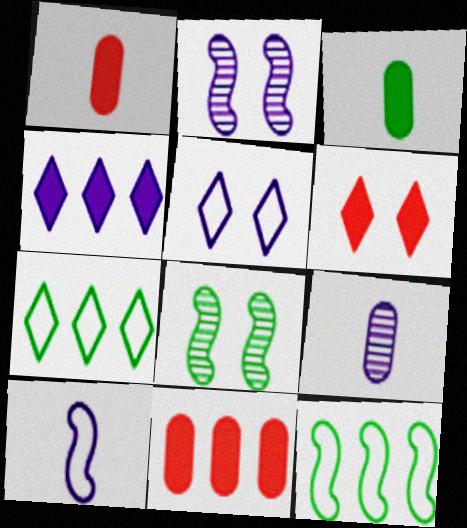[[1, 2, 7], 
[3, 7, 8], 
[6, 9, 12]]